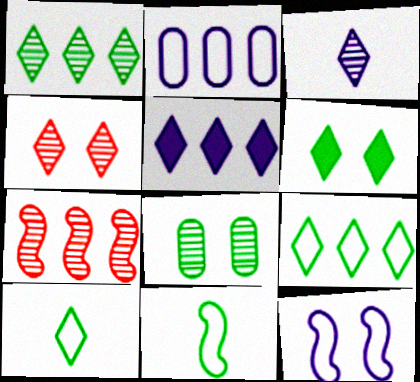[[1, 3, 4], 
[1, 6, 10], 
[3, 7, 8], 
[4, 5, 10]]